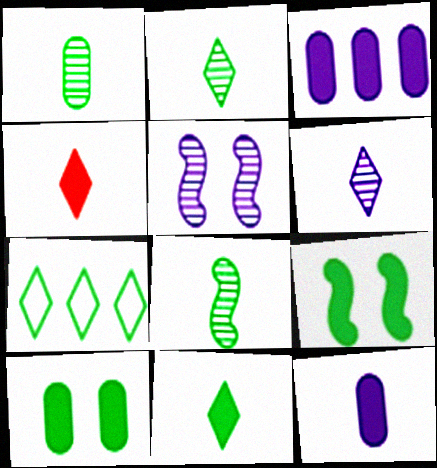[[1, 2, 8], 
[1, 7, 9], 
[3, 4, 9], 
[7, 8, 10]]